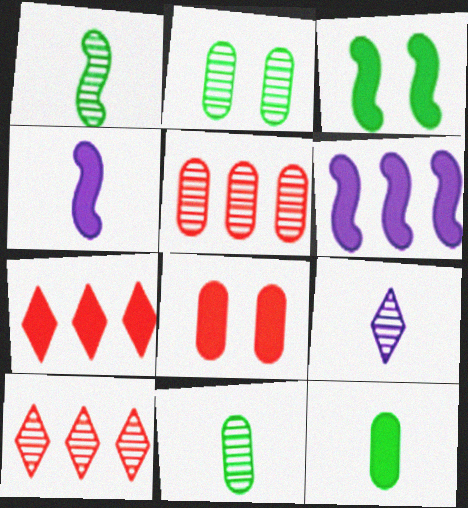[]